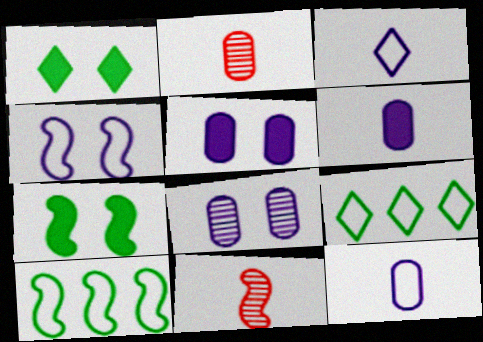[[5, 9, 11]]